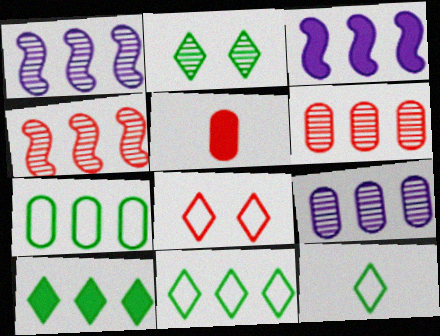[[2, 10, 12], 
[3, 6, 11], 
[4, 5, 8]]